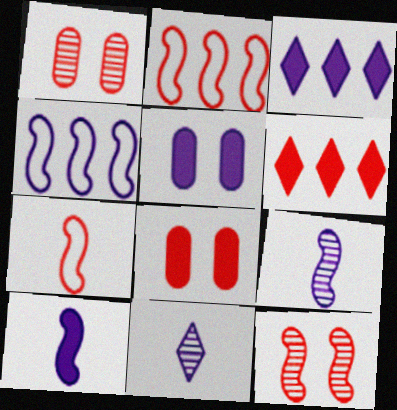[[1, 6, 7], 
[3, 5, 10], 
[4, 5, 11]]